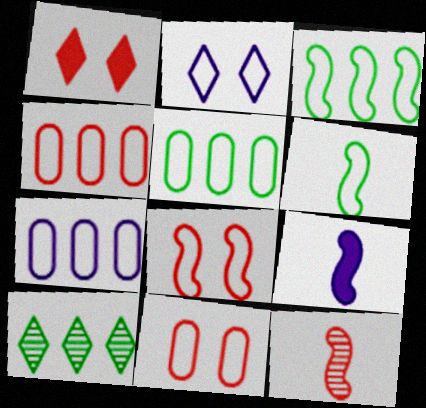[[1, 4, 12], 
[2, 4, 6], 
[4, 5, 7], 
[6, 9, 12], 
[9, 10, 11]]